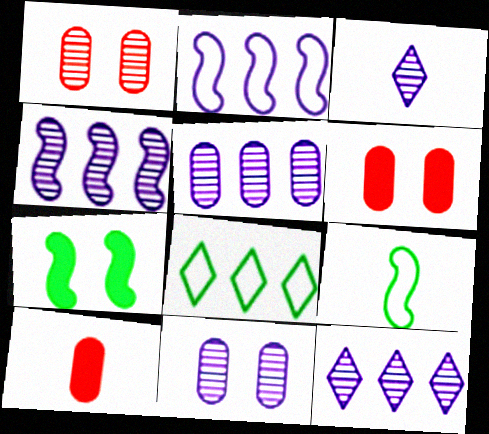[[3, 4, 11], 
[3, 9, 10], 
[4, 5, 12], 
[6, 9, 12]]